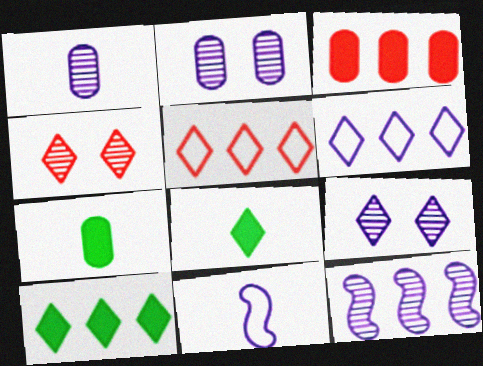[[1, 9, 12], 
[4, 6, 8], 
[5, 8, 9]]